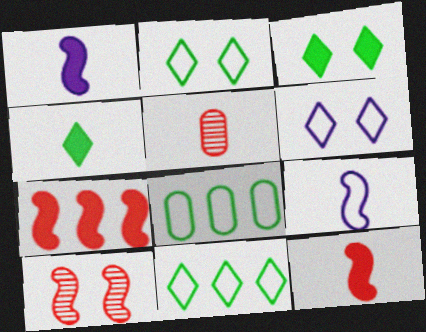[[4, 5, 9]]